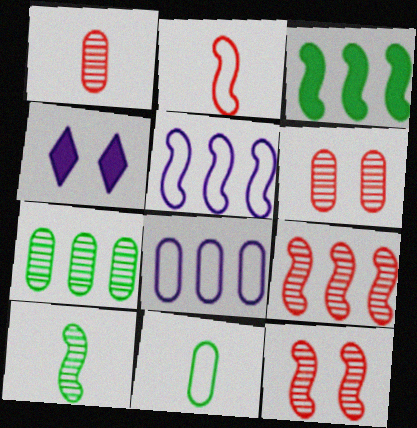[[2, 4, 7], 
[3, 5, 9], 
[4, 9, 11]]